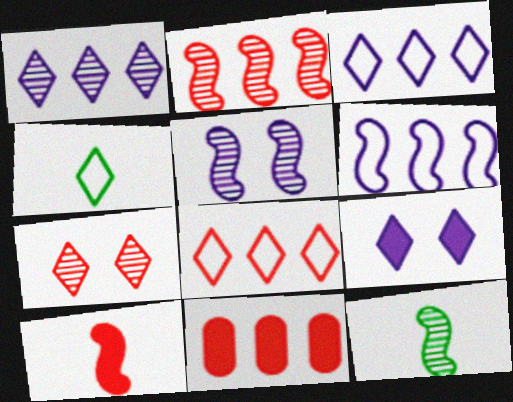[[2, 5, 12], 
[2, 8, 11], 
[4, 5, 11]]